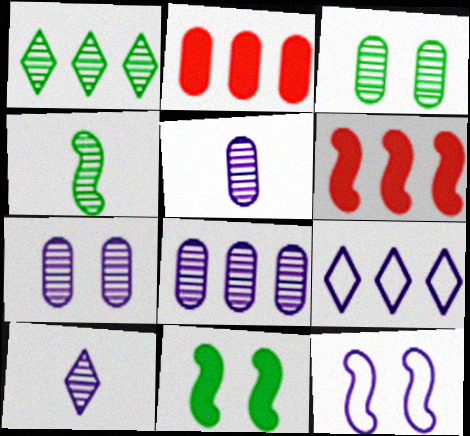[[1, 3, 4], 
[4, 6, 12], 
[5, 7, 8]]